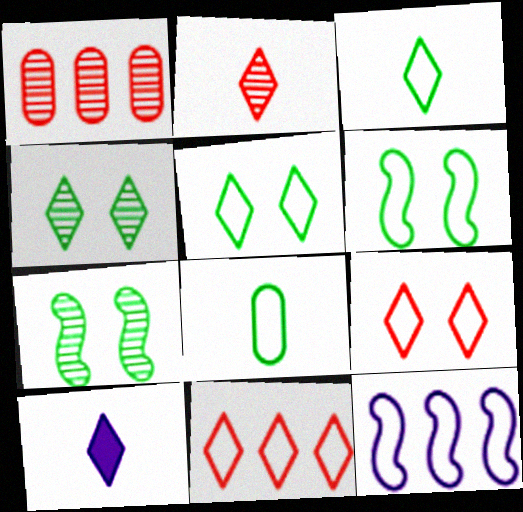[[1, 6, 10], 
[2, 3, 10], 
[4, 10, 11], 
[8, 9, 12]]